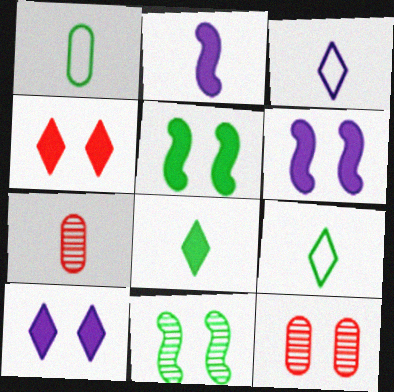[[2, 7, 9]]